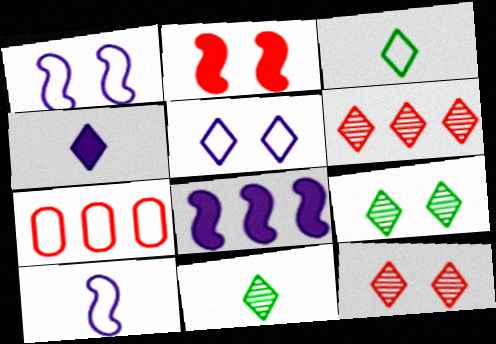[[1, 3, 7]]